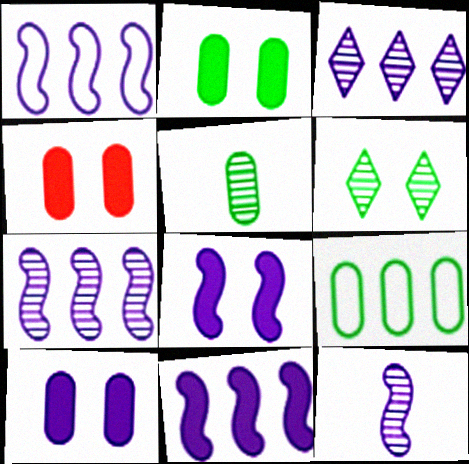[[1, 7, 11], 
[1, 8, 12], 
[2, 4, 10], 
[2, 5, 9]]